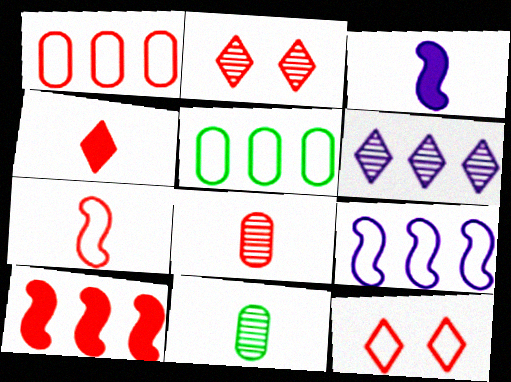[[1, 7, 12], 
[2, 3, 5], 
[4, 7, 8], 
[5, 6, 10], 
[8, 10, 12]]